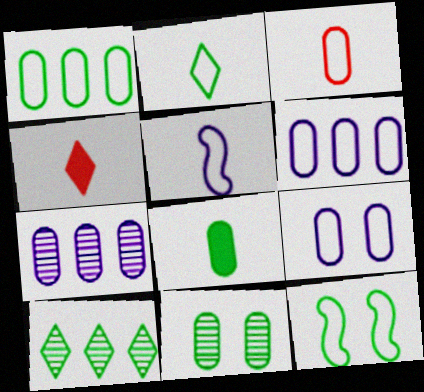[[1, 2, 12], 
[1, 3, 9], 
[1, 8, 11], 
[2, 3, 5], 
[4, 7, 12], 
[8, 10, 12]]